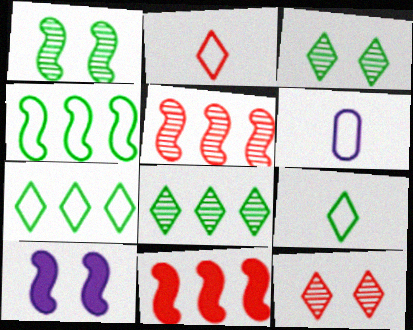[[3, 6, 11]]